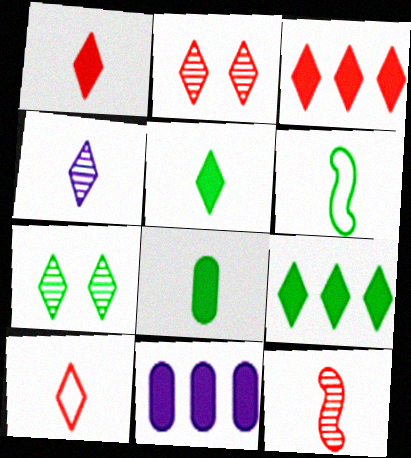[[2, 3, 10], 
[2, 6, 11], 
[4, 5, 10]]